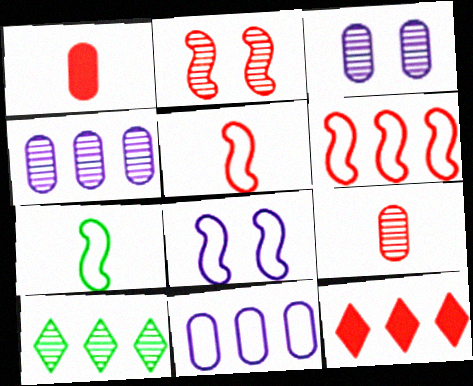[[1, 8, 10], 
[3, 7, 12], 
[6, 7, 8]]